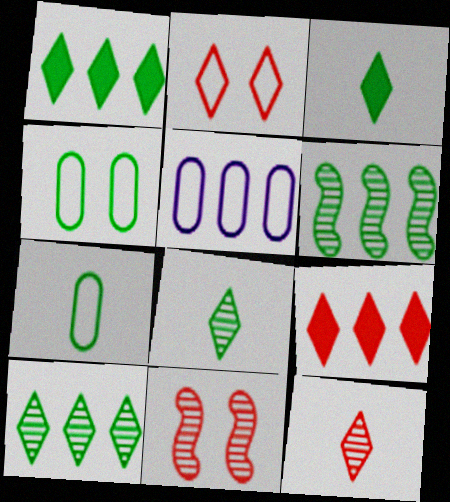[[2, 9, 12], 
[3, 4, 6], 
[3, 5, 11], 
[5, 6, 9]]